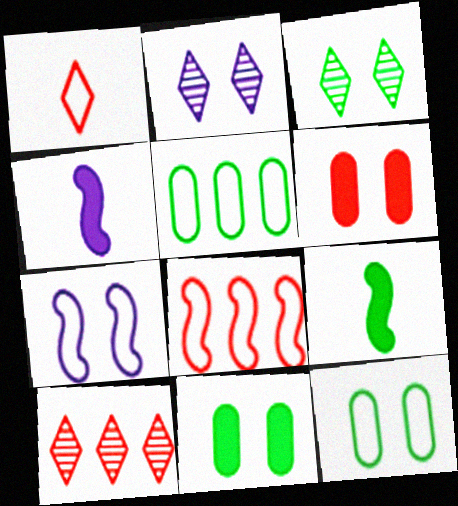[[1, 5, 7], 
[3, 5, 9], 
[3, 6, 7], 
[4, 10, 12]]